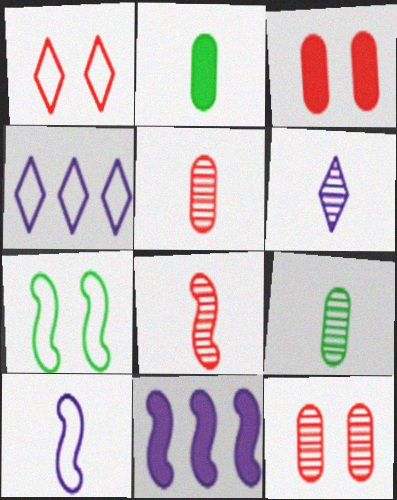[[1, 9, 11], 
[6, 8, 9], 
[7, 8, 11]]